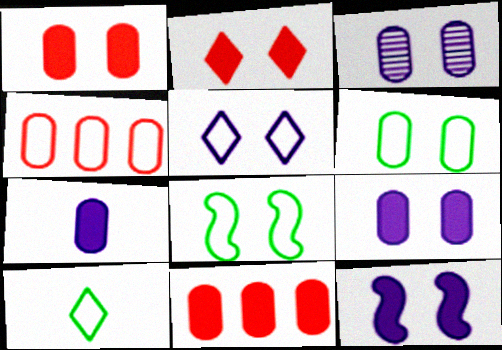[[1, 3, 6], 
[2, 3, 8], 
[3, 5, 12]]